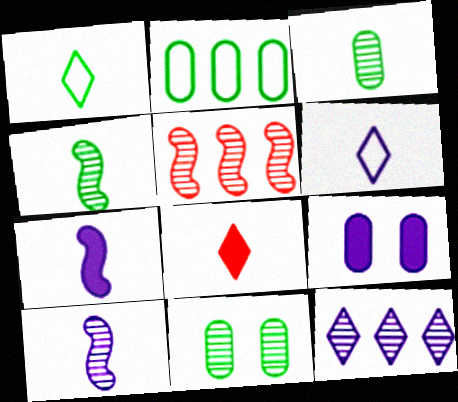[[1, 5, 9]]